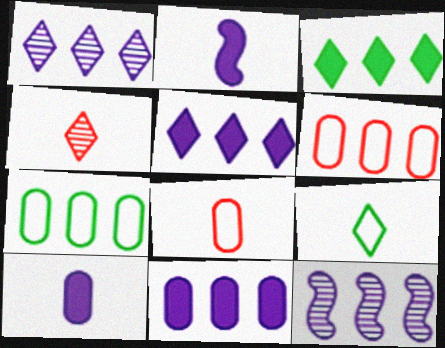[[3, 6, 12]]